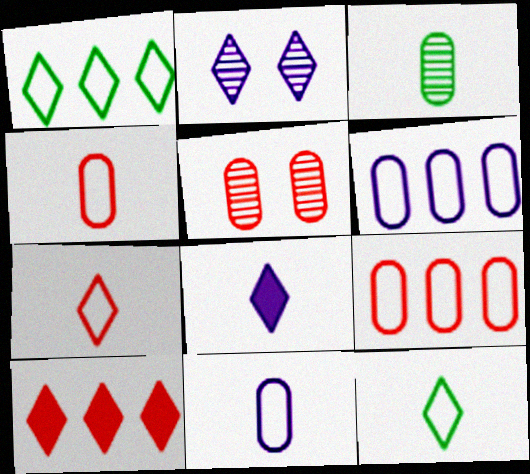[[2, 10, 12]]